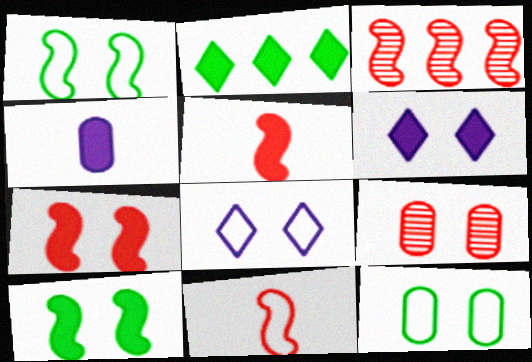[[1, 6, 9], 
[2, 4, 7], 
[3, 7, 11], 
[8, 9, 10]]